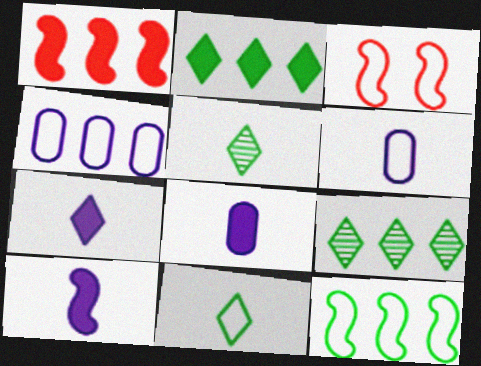[[1, 4, 9], 
[3, 4, 11], 
[3, 8, 9], 
[7, 8, 10]]